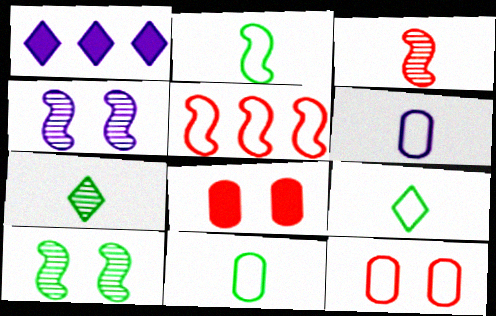[[1, 4, 6], 
[2, 9, 11]]